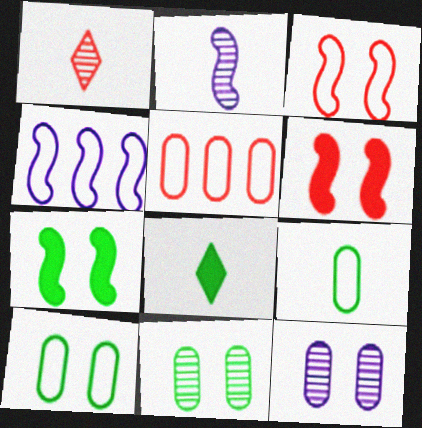[[1, 5, 6]]